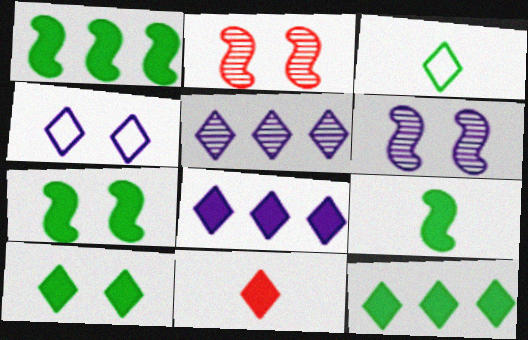[[1, 7, 9], 
[8, 10, 11]]